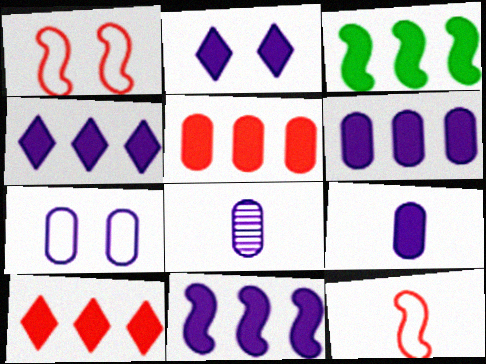[[2, 9, 11], 
[3, 4, 5], 
[3, 6, 10], 
[4, 6, 11], 
[6, 7, 8]]